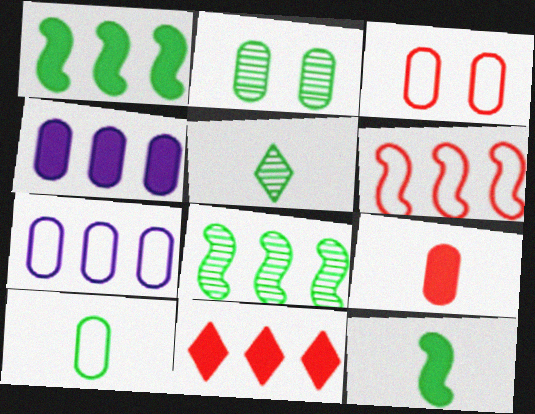[[1, 4, 11], 
[2, 5, 8], 
[2, 7, 9], 
[3, 7, 10], 
[5, 10, 12], 
[7, 8, 11]]